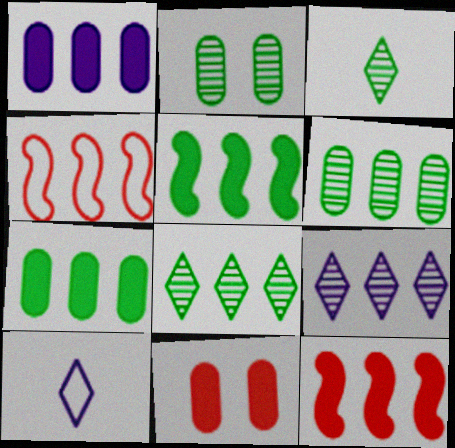[[1, 4, 8], 
[2, 10, 12], 
[4, 7, 9]]